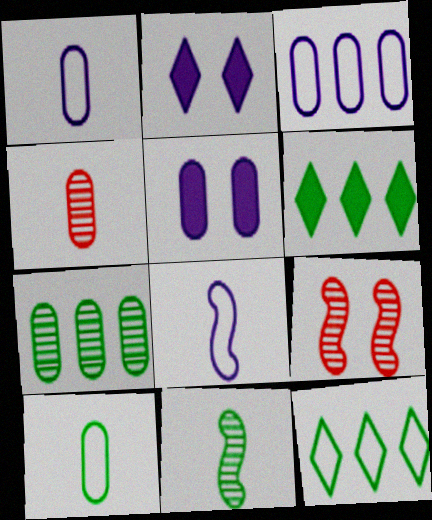[[1, 6, 9]]